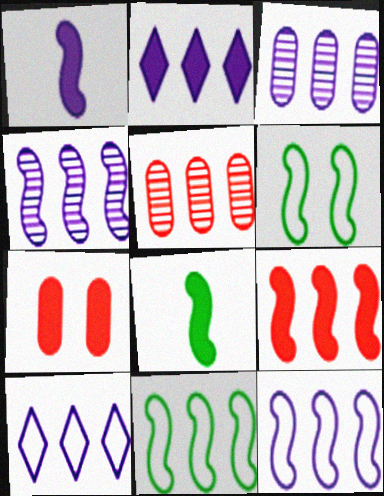[[2, 3, 12], 
[2, 5, 11], 
[2, 7, 8], 
[4, 9, 11]]